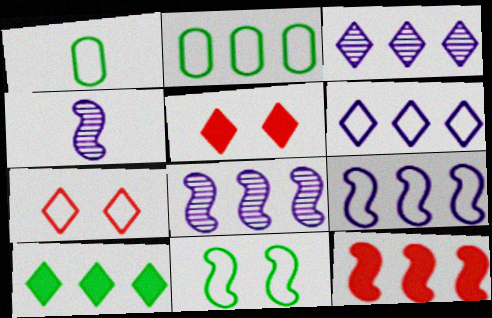[[1, 5, 8], 
[1, 7, 9], 
[2, 3, 12], 
[2, 4, 5], 
[4, 11, 12]]